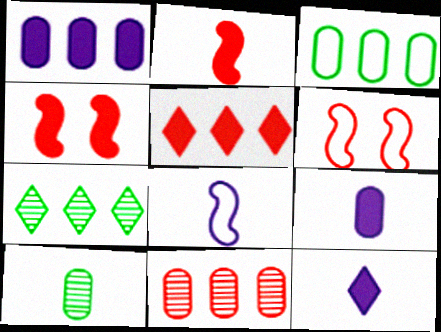[[1, 3, 11], 
[6, 7, 9]]